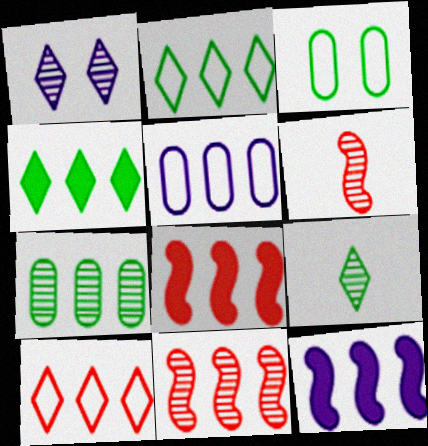[[1, 6, 7], 
[4, 5, 11], 
[7, 10, 12]]